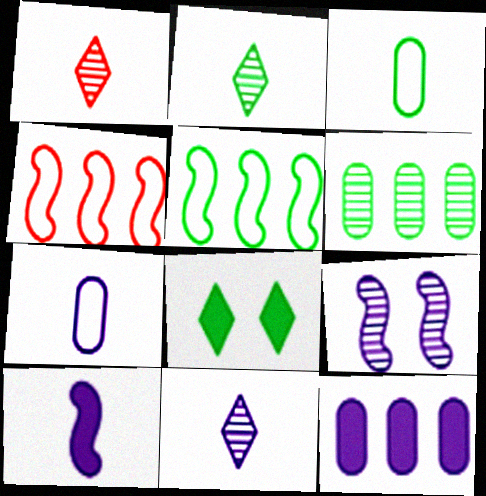[[1, 2, 11], 
[1, 3, 10], 
[1, 6, 9], 
[7, 10, 11]]